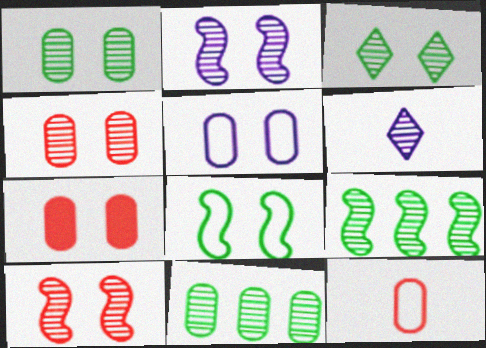[[1, 5, 7], 
[2, 3, 4], 
[4, 6, 9], 
[6, 10, 11]]